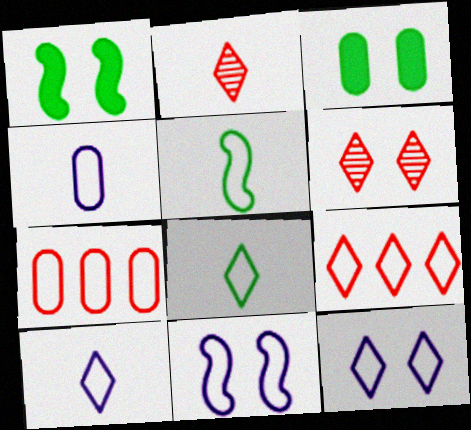[[3, 6, 11], 
[5, 7, 12], 
[7, 8, 11], 
[8, 9, 12]]